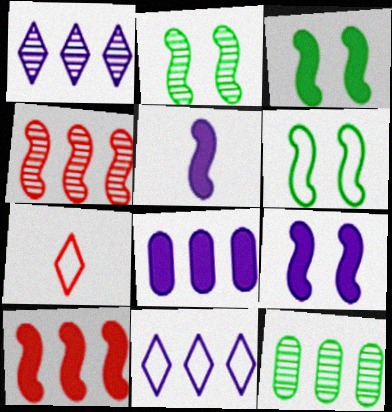[[1, 4, 12], 
[2, 3, 6], 
[2, 7, 8], 
[3, 5, 10], 
[4, 5, 6], 
[7, 9, 12], 
[10, 11, 12]]